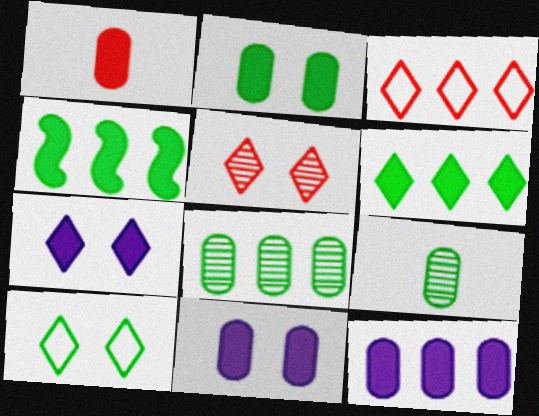[[1, 2, 12], 
[1, 4, 7], 
[4, 9, 10], 
[5, 7, 10]]